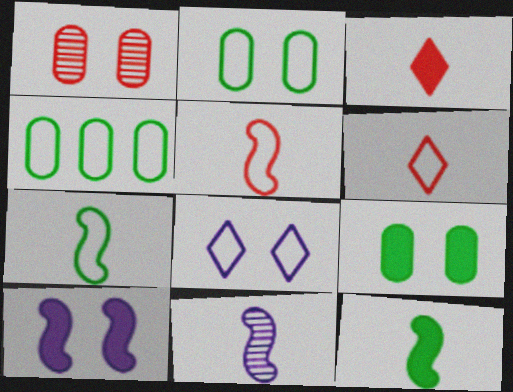[[4, 5, 8], 
[5, 11, 12]]